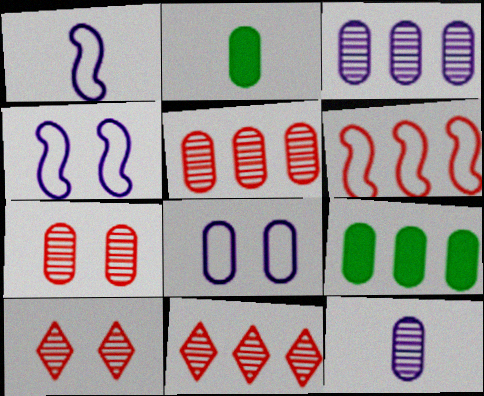[[1, 9, 10], 
[2, 4, 11], 
[2, 5, 8]]